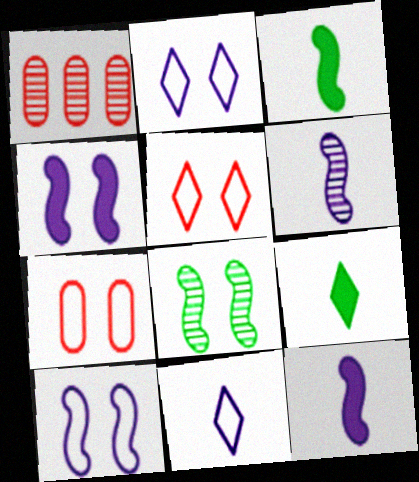[[1, 2, 3], 
[1, 9, 10]]